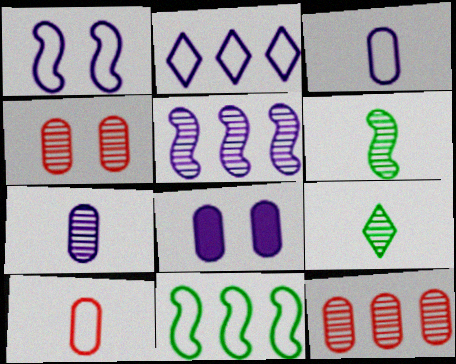[[1, 2, 3], 
[4, 5, 9]]